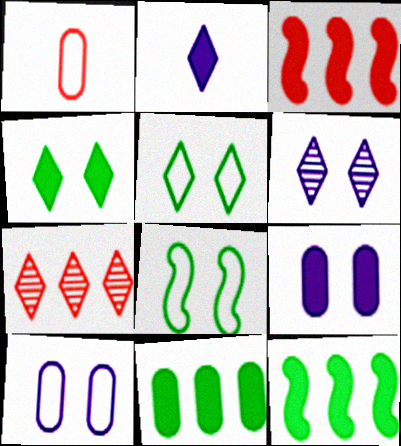[[1, 6, 12], 
[2, 5, 7]]